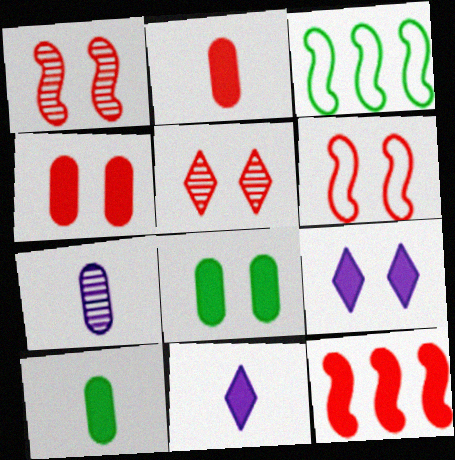[[4, 5, 6], 
[8, 11, 12], 
[9, 10, 12]]